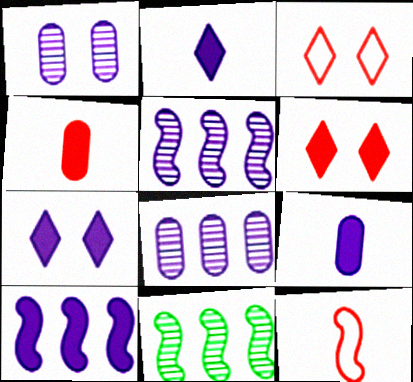[[3, 9, 11], 
[7, 9, 10]]